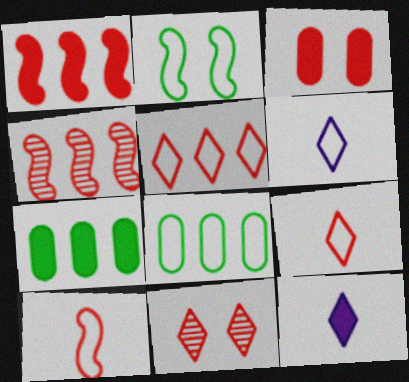[[3, 4, 9]]